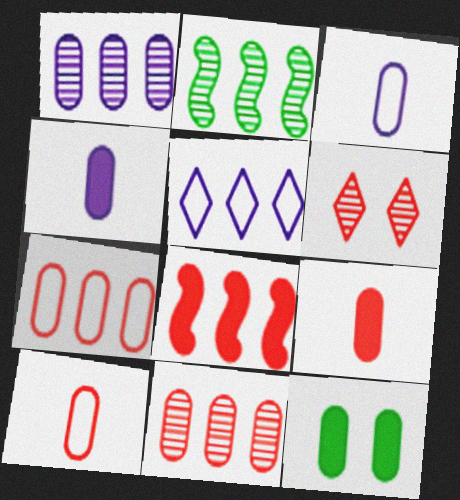[[1, 10, 12], 
[3, 11, 12], 
[6, 8, 10]]